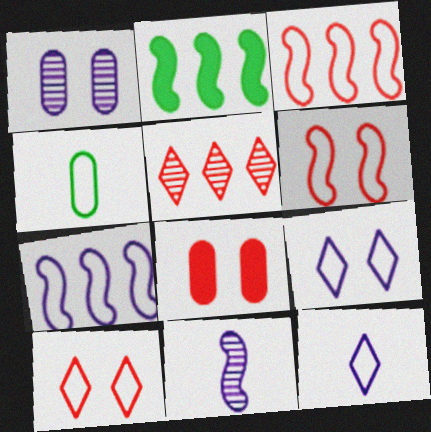[[2, 6, 11], 
[3, 4, 9], 
[4, 7, 10]]